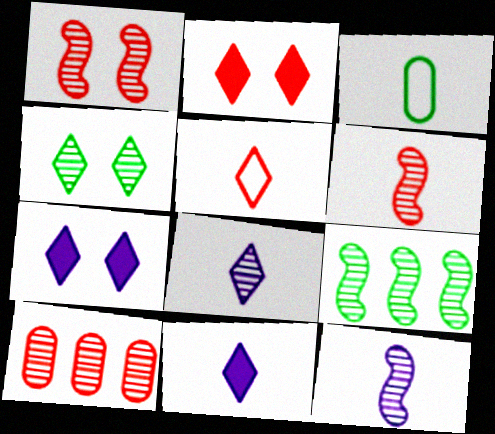[[1, 9, 12], 
[3, 6, 11], 
[4, 10, 12]]